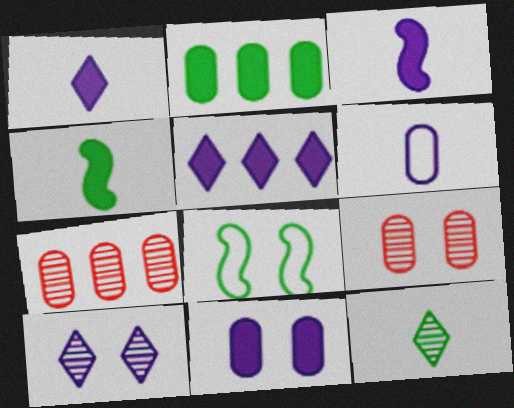[[1, 7, 8], 
[2, 6, 9], 
[2, 8, 12], 
[3, 5, 11]]